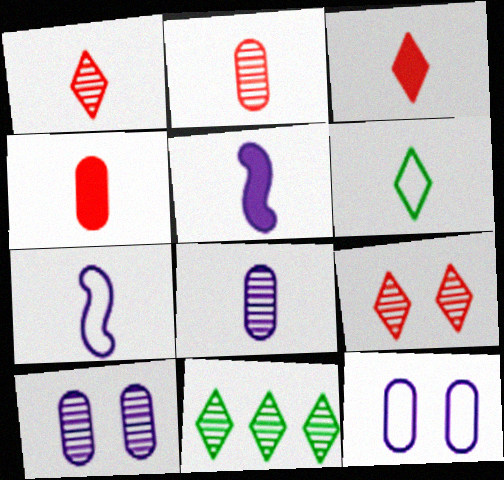[[2, 5, 6]]